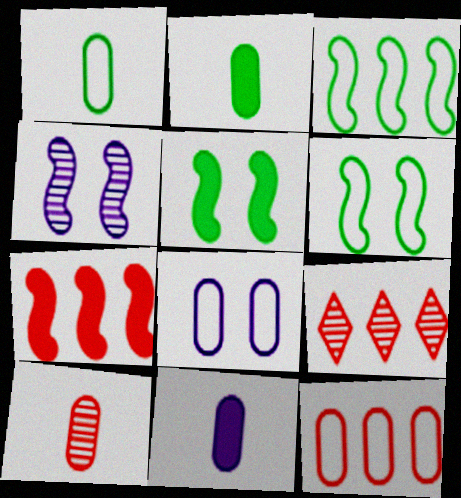[[1, 8, 12], 
[1, 10, 11], 
[6, 9, 11], 
[7, 9, 12]]